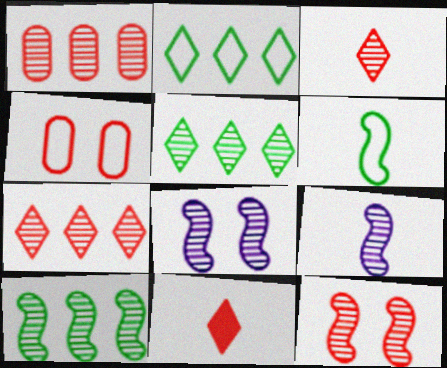[[1, 3, 12], 
[9, 10, 12]]